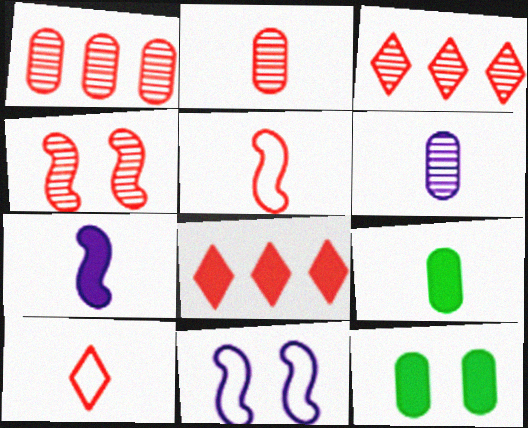[[2, 3, 4], 
[3, 9, 11], 
[7, 8, 12]]